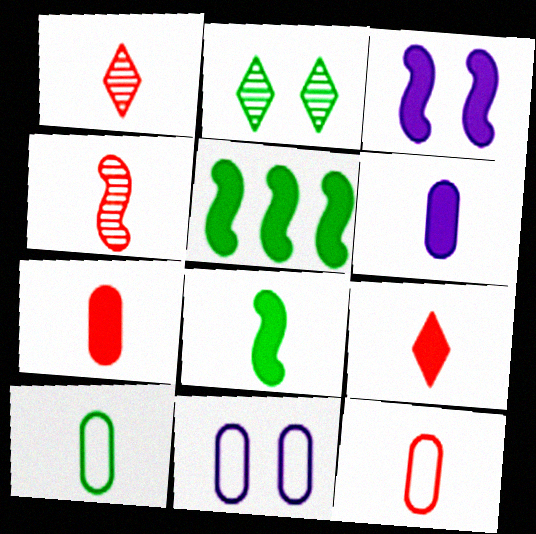[[1, 5, 11], 
[2, 5, 10], 
[4, 9, 12], 
[6, 8, 9]]